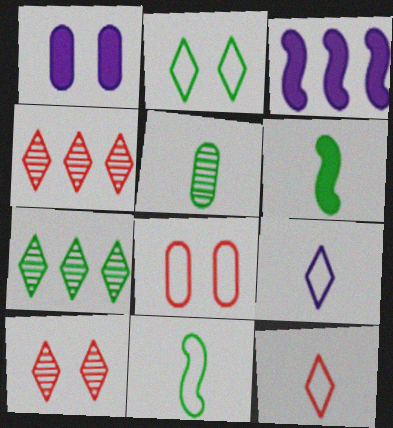[[1, 4, 11]]